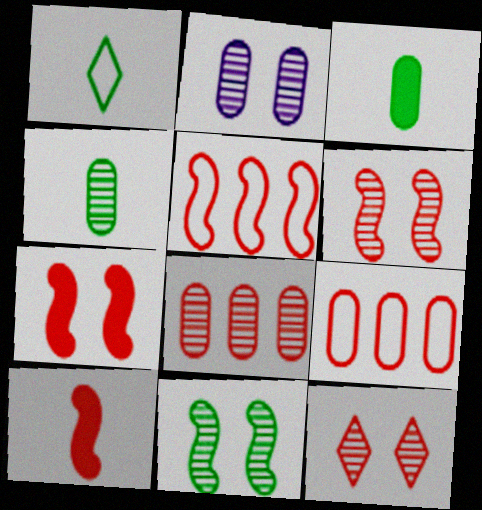[[2, 3, 9], 
[2, 4, 8], 
[2, 11, 12], 
[5, 6, 10], 
[9, 10, 12]]